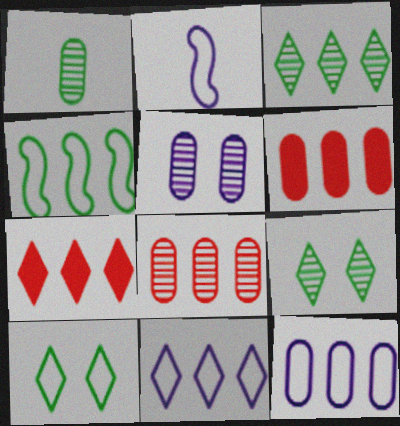[[1, 5, 8], 
[2, 6, 9], 
[3, 7, 11]]